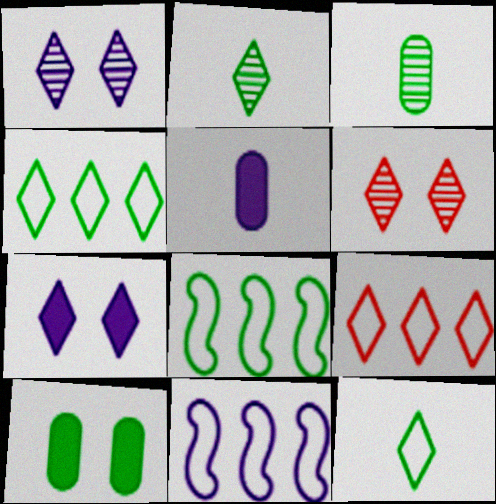[[1, 5, 11], 
[2, 7, 9], 
[2, 8, 10], 
[5, 6, 8]]